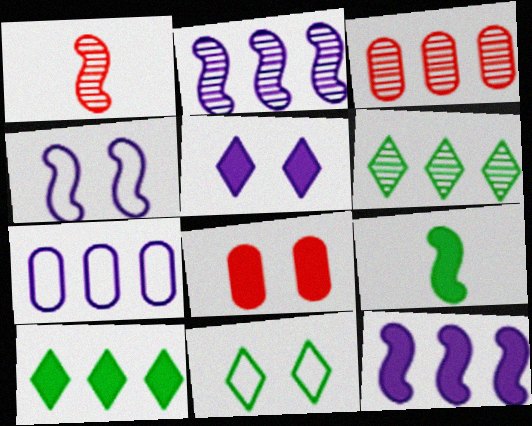[[2, 3, 6]]